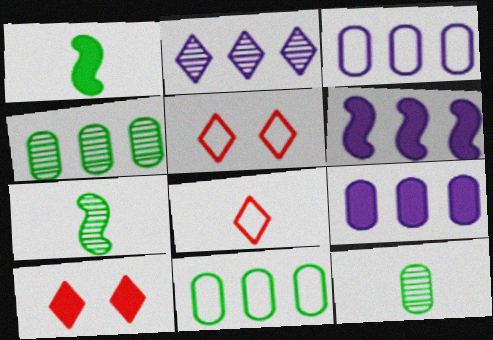[[1, 9, 10], 
[2, 3, 6], 
[3, 7, 10], 
[5, 6, 12], 
[5, 7, 9]]